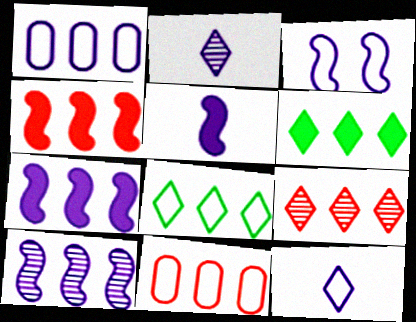[[1, 3, 12], 
[3, 5, 10], 
[4, 9, 11], 
[6, 10, 11]]